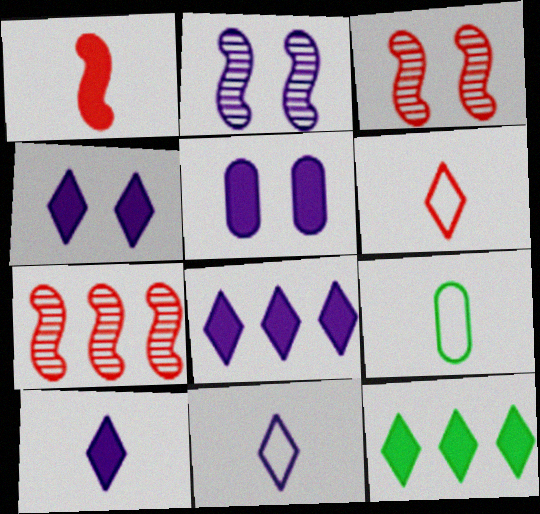[[1, 5, 12], 
[3, 8, 9], 
[4, 7, 9], 
[4, 8, 10]]